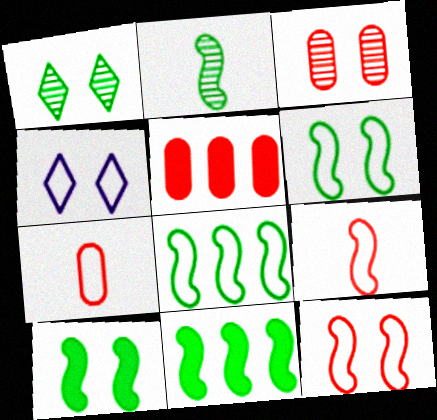[[2, 4, 5], 
[2, 6, 11], 
[2, 8, 10], 
[3, 4, 10], 
[3, 5, 7], 
[4, 7, 8]]